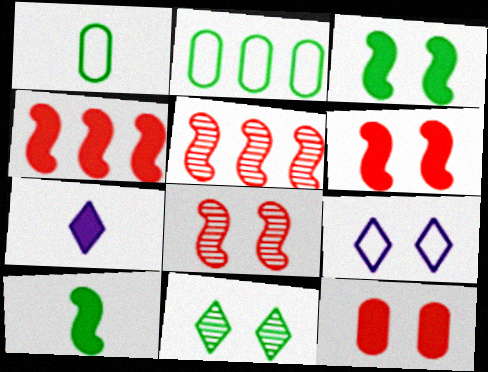[[2, 7, 8], 
[2, 10, 11]]